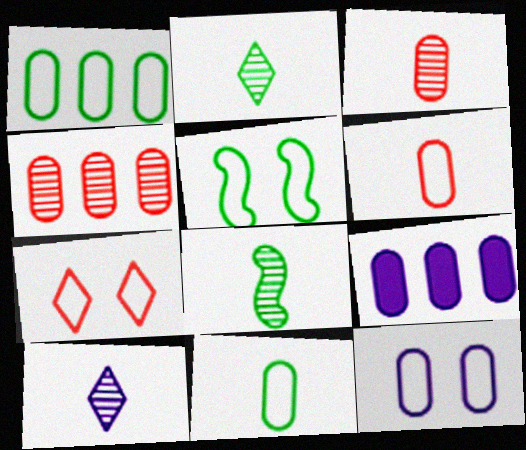[[1, 4, 9], 
[1, 6, 12], 
[3, 8, 10], 
[5, 7, 12], 
[7, 8, 9]]